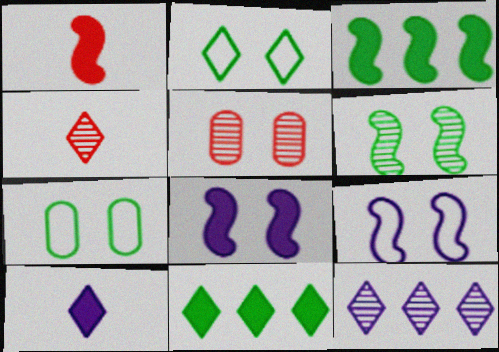[[1, 3, 8], 
[1, 7, 12], 
[2, 5, 8]]